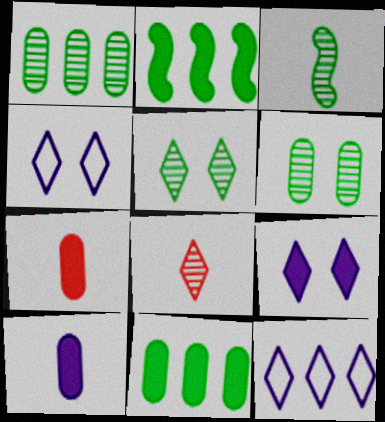[[1, 3, 5], 
[2, 7, 9]]